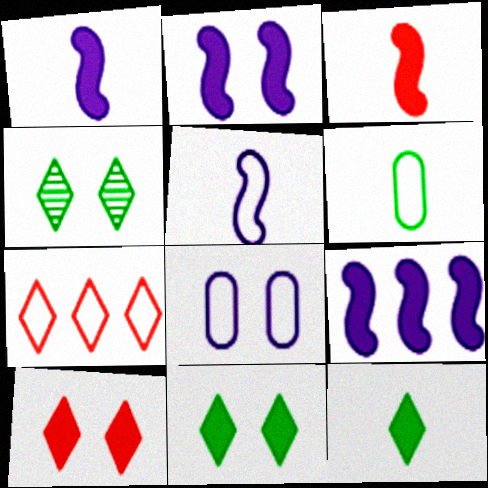[[1, 2, 9]]